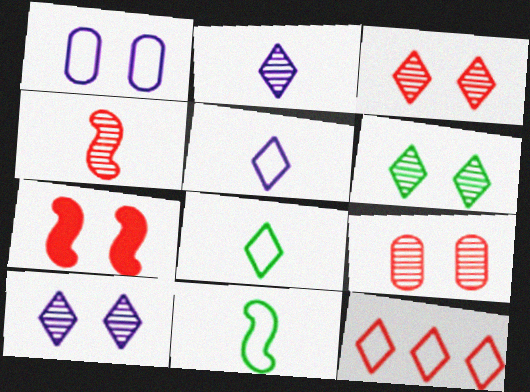[[1, 6, 7], 
[1, 11, 12], 
[3, 6, 10]]